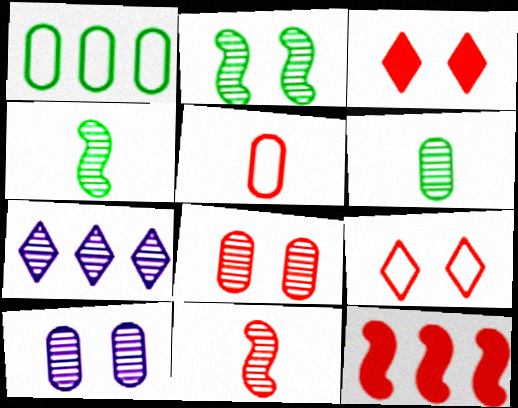[[1, 7, 12], 
[4, 7, 8]]